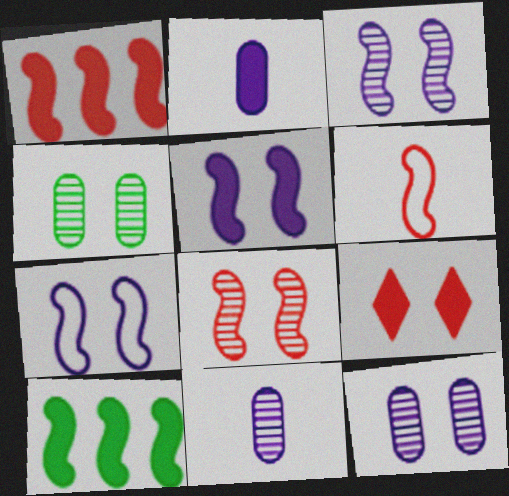[[1, 6, 8], 
[2, 9, 10], 
[3, 5, 7], 
[3, 6, 10], 
[4, 7, 9]]